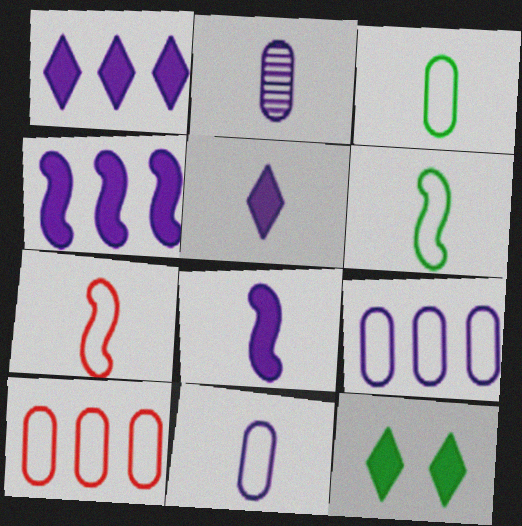[]